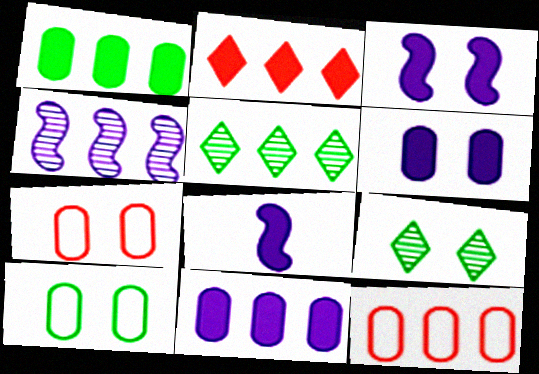[[3, 7, 9], 
[5, 7, 8], 
[8, 9, 12]]